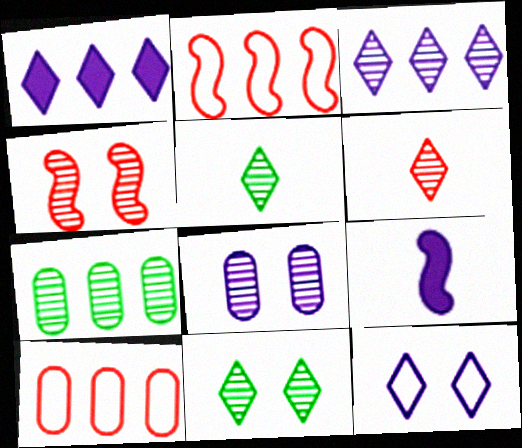[[1, 2, 7], 
[3, 6, 11], 
[4, 8, 11], 
[9, 10, 11]]